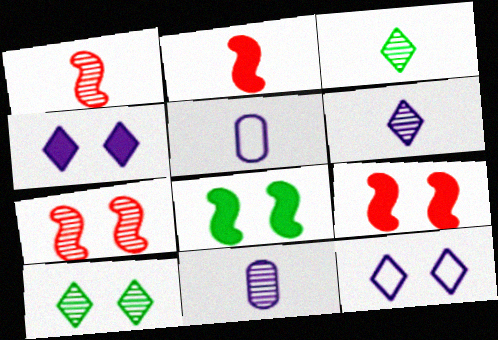[[1, 3, 11], 
[2, 3, 5]]